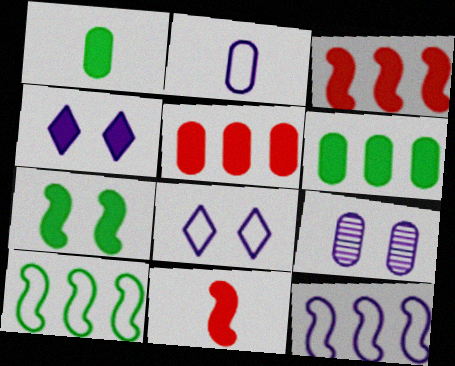[[1, 3, 4], 
[2, 8, 12], 
[4, 6, 11]]